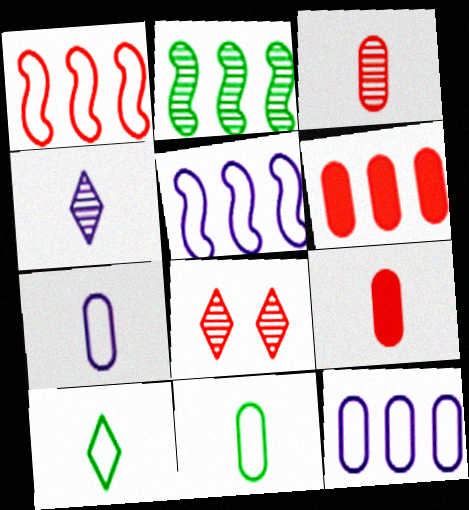[[1, 8, 9]]